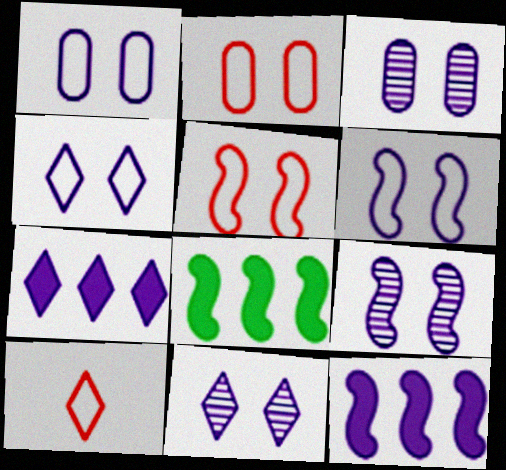[[1, 4, 6], 
[3, 8, 10], 
[3, 9, 11]]